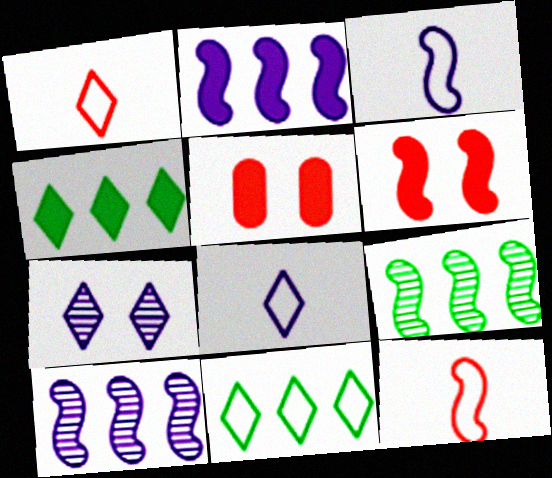[[1, 4, 7], 
[3, 6, 9], 
[5, 8, 9]]